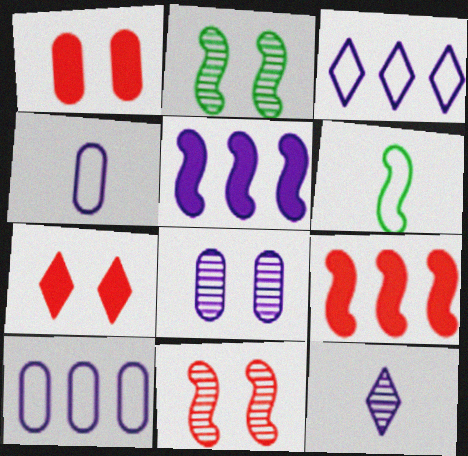[[5, 6, 11]]